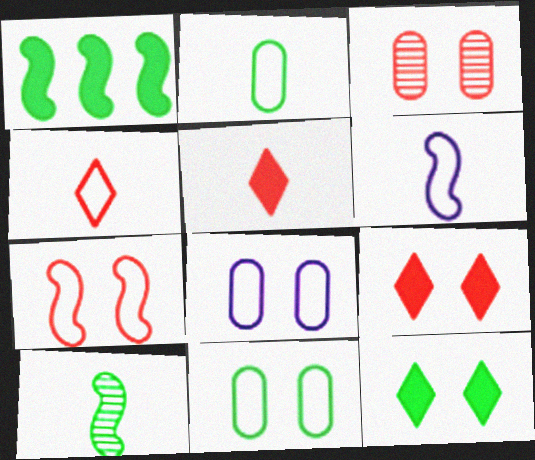[[2, 4, 6], 
[3, 7, 9]]